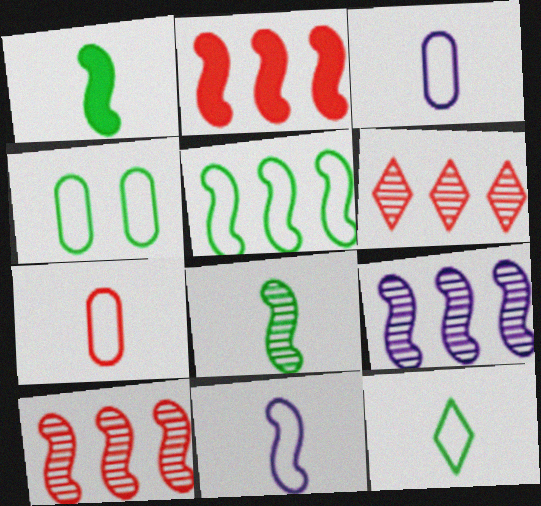[[2, 5, 9], 
[4, 5, 12], 
[7, 11, 12]]